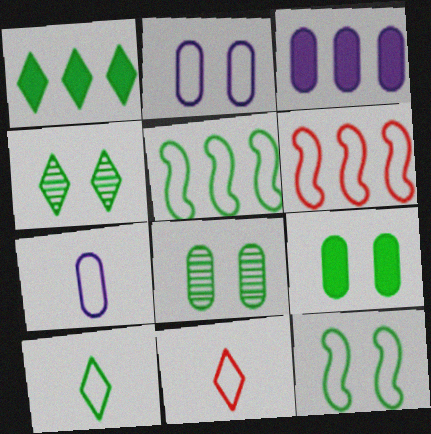[[1, 4, 10], 
[2, 5, 11], 
[2, 6, 10], 
[4, 9, 12]]